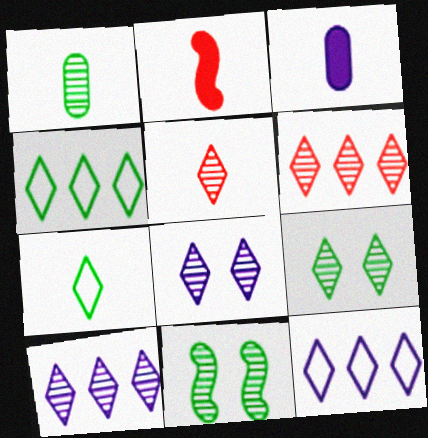[[5, 9, 10]]